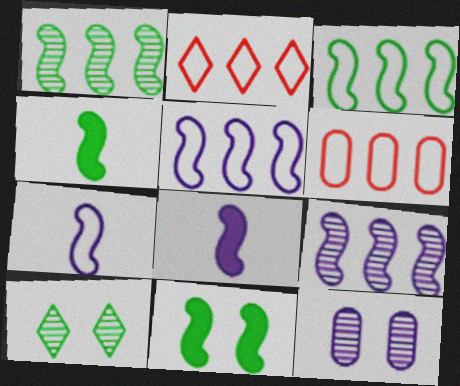[[2, 4, 12], 
[6, 8, 10]]